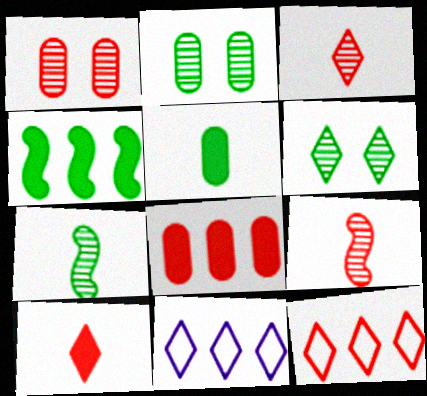[[6, 10, 11]]